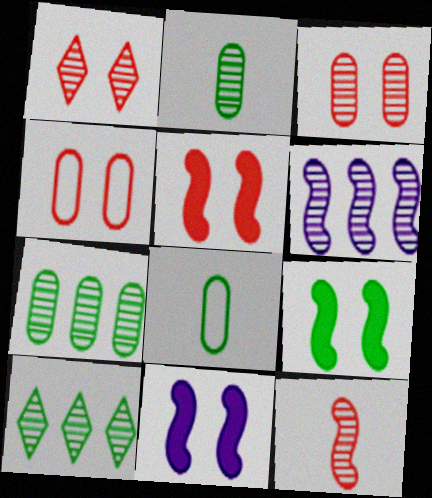[[1, 2, 6], 
[1, 4, 5], 
[5, 9, 11], 
[8, 9, 10]]